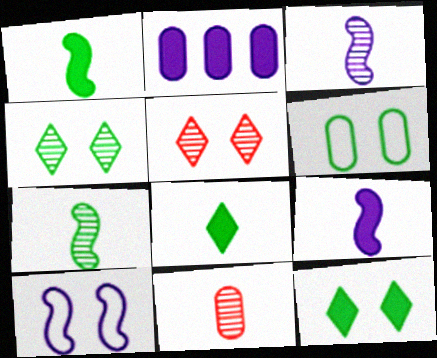[[2, 6, 11]]